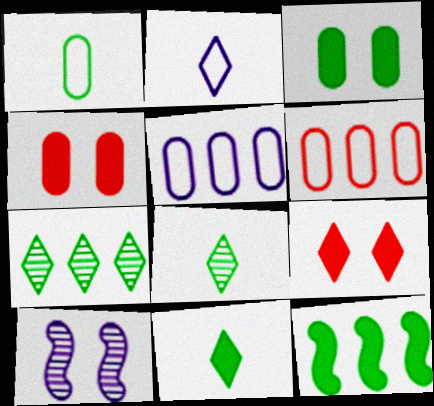[[2, 7, 9], 
[3, 11, 12], 
[6, 10, 11]]